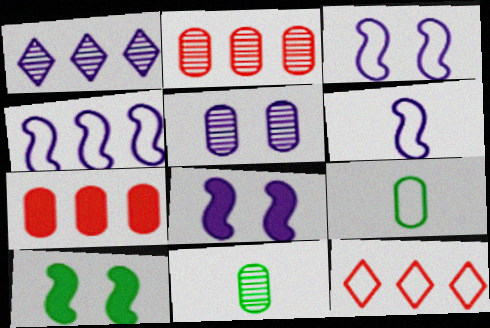[[2, 5, 11], 
[3, 4, 6], 
[3, 9, 12], 
[5, 7, 9], 
[8, 11, 12]]